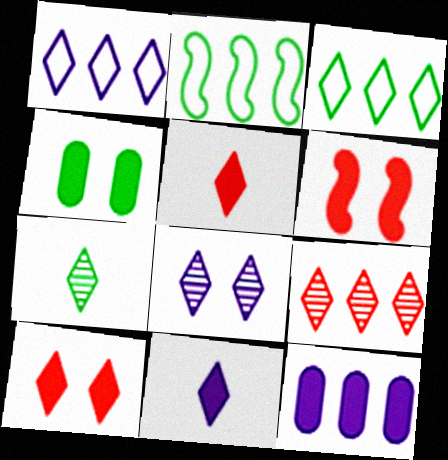[[1, 7, 10], 
[1, 8, 11], 
[2, 4, 7], 
[2, 9, 12], 
[3, 5, 8], 
[7, 8, 9]]